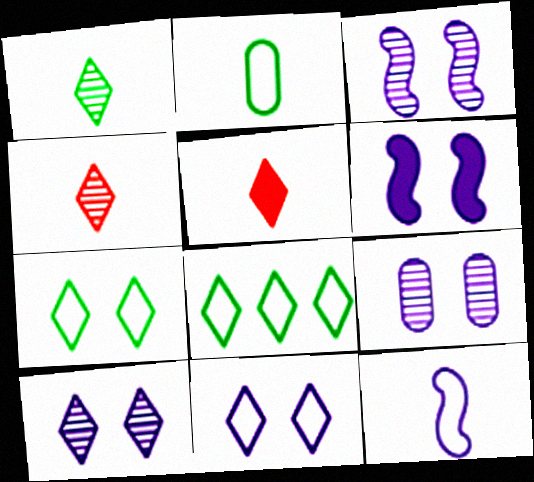[[3, 9, 10], 
[5, 8, 10], 
[6, 9, 11]]